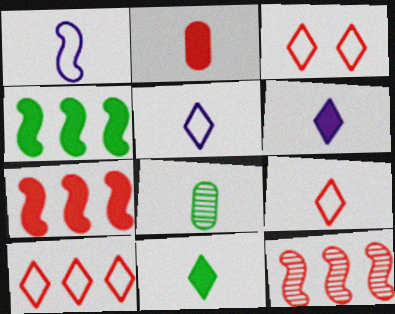[[2, 3, 12], 
[3, 9, 10]]